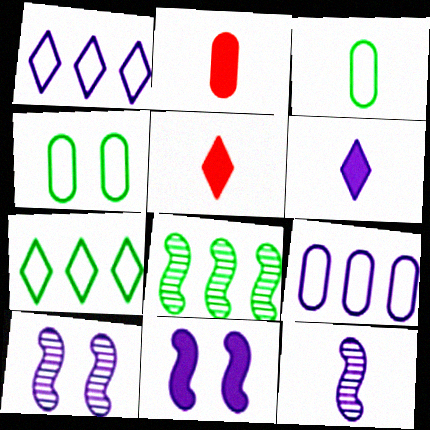[[2, 7, 10], 
[3, 5, 12], 
[6, 9, 10]]